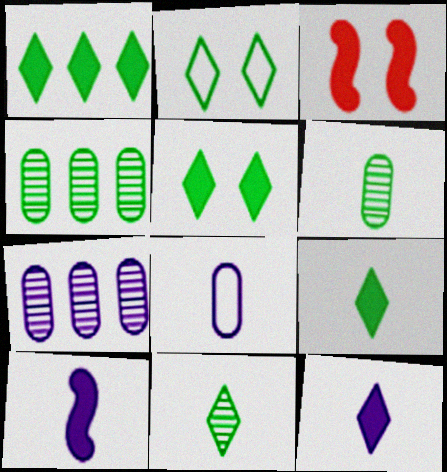[[1, 2, 11], 
[1, 5, 9]]